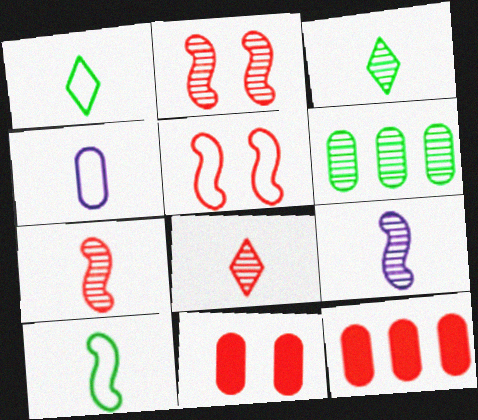[[4, 6, 11], 
[5, 8, 12]]